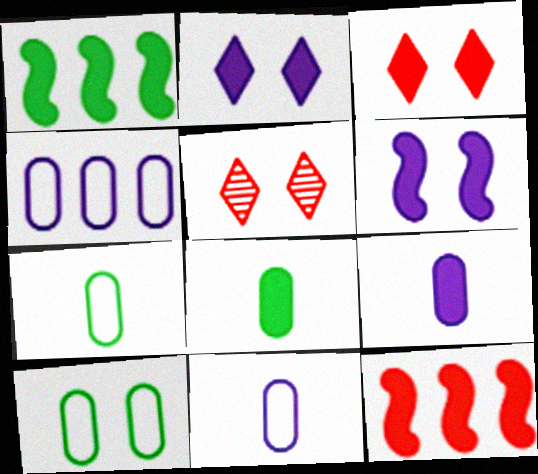[[1, 3, 9], 
[1, 5, 11], 
[2, 8, 12], 
[5, 6, 10]]